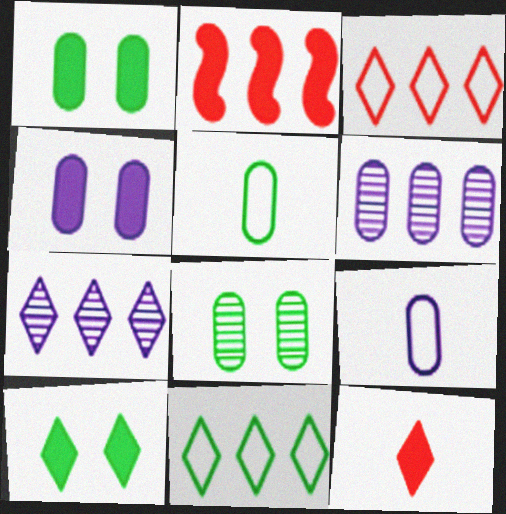[[2, 6, 11], 
[4, 6, 9]]